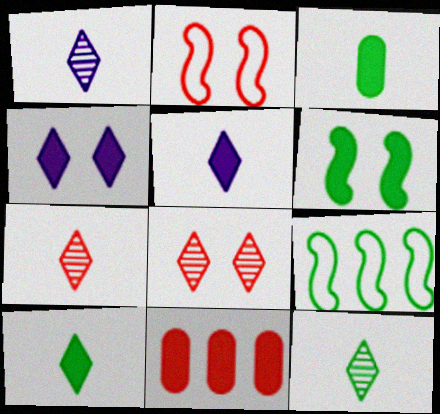[[1, 7, 12], 
[2, 7, 11], 
[5, 6, 11]]